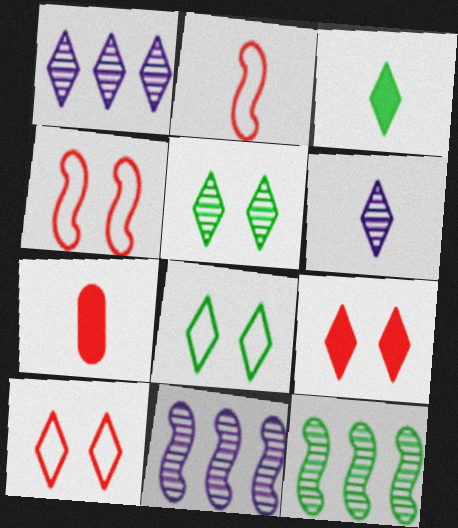[[1, 3, 10], 
[7, 8, 11]]